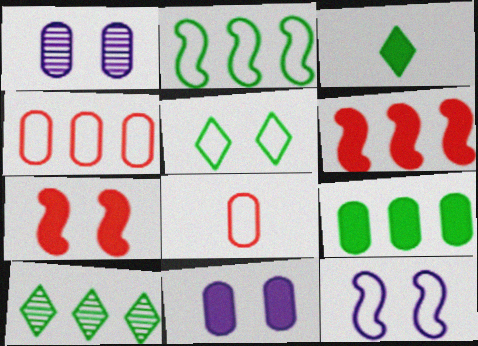[[1, 5, 7], 
[1, 8, 9], 
[2, 9, 10], 
[3, 5, 10], 
[3, 6, 11]]